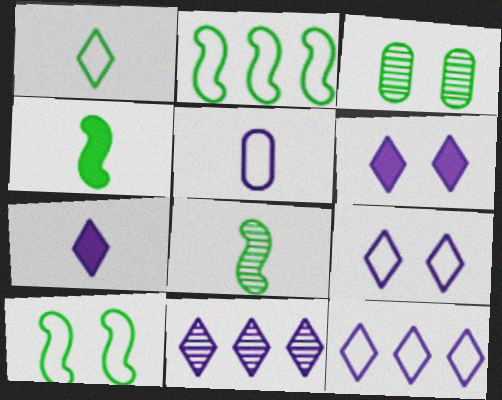[[7, 9, 11]]